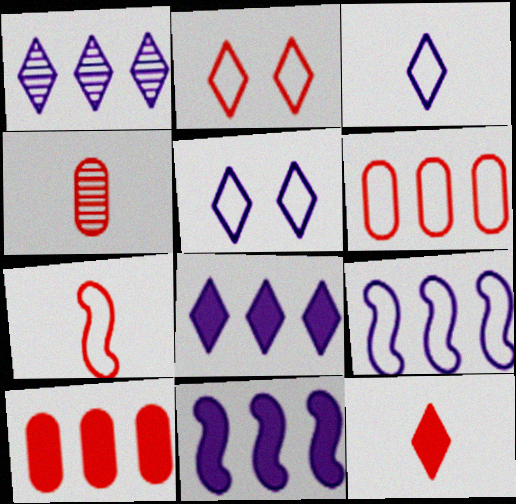[[2, 6, 7], 
[4, 7, 12]]